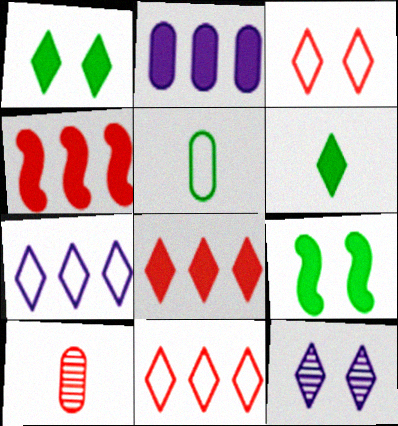[[1, 3, 12], 
[3, 4, 10], 
[4, 5, 12], 
[6, 11, 12], 
[7, 9, 10]]